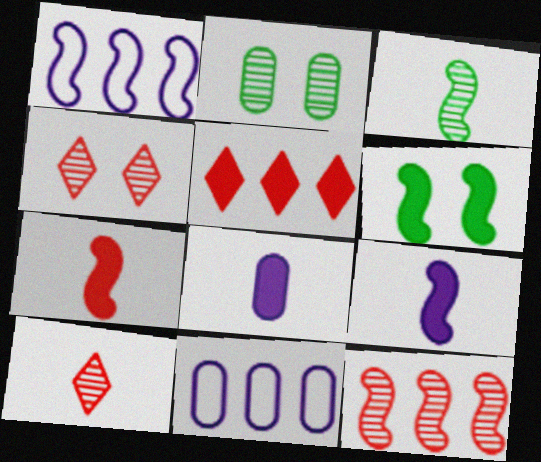[[5, 6, 8], 
[6, 10, 11]]